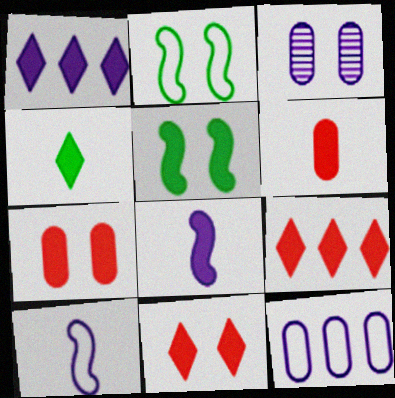[[1, 3, 10], 
[1, 4, 11], 
[1, 5, 6], 
[2, 3, 11], 
[4, 6, 8]]